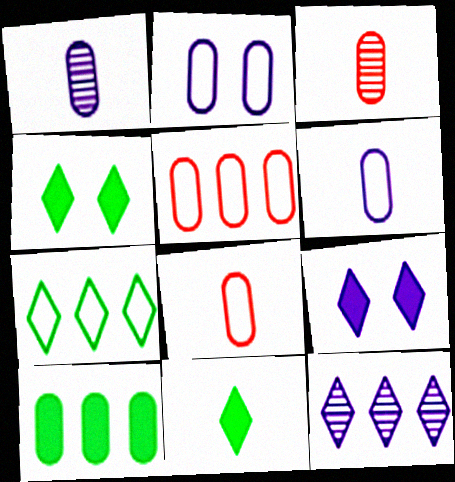[[2, 3, 10]]